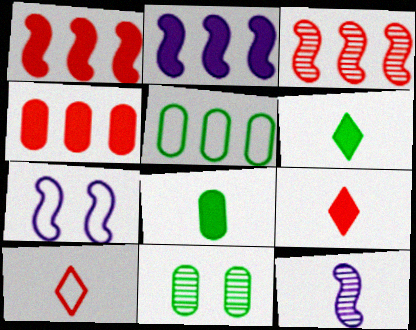[[2, 7, 12], 
[2, 10, 11], 
[5, 7, 10], 
[5, 8, 11], 
[8, 10, 12]]